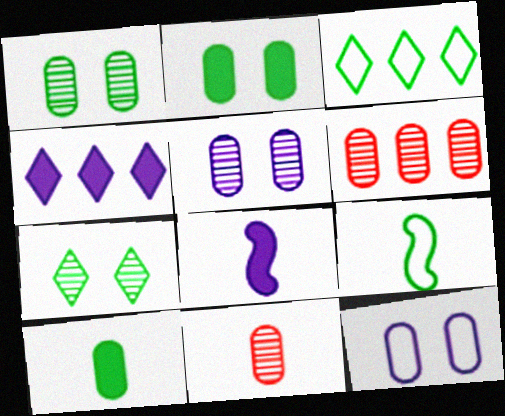[[6, 10, 12]]